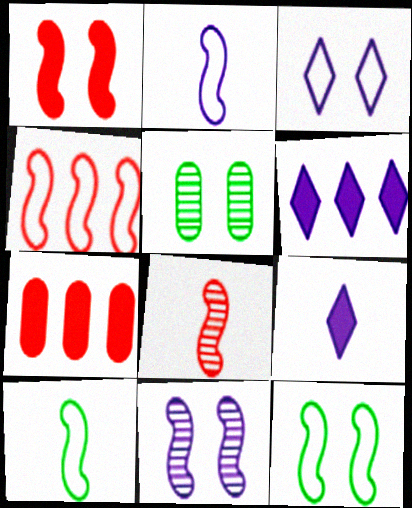[[1, 3, 5], 
[1, 4, 8], 
[1, 11, 12], 
[2, 4, 12], 
[4, 5, 9]]